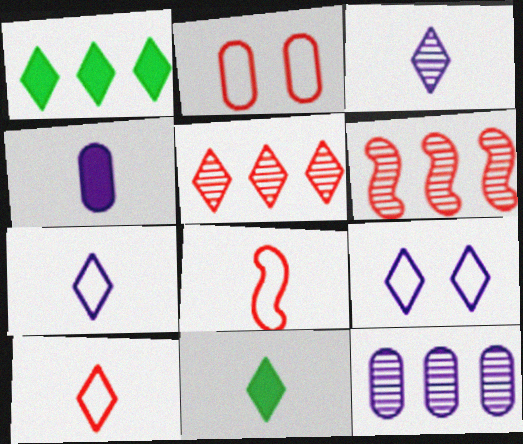[[3, 10, 11], 
[5, 9, 11]]